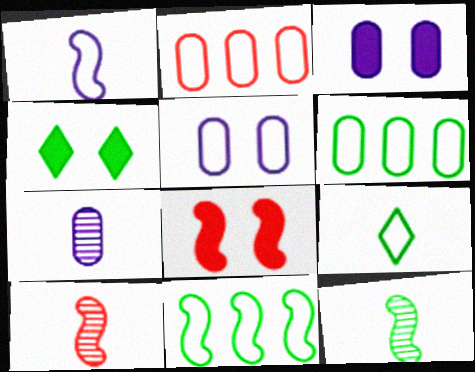[[3, 4, 8], 
[4, 6, 12]]